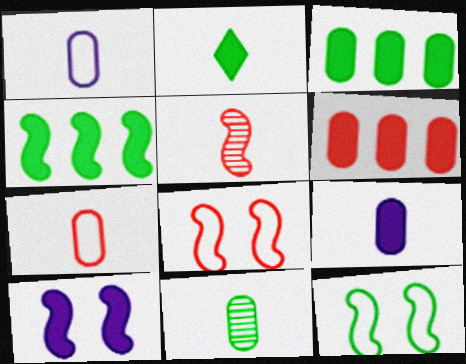[[1, 2, 5], 
[2, 6, 10], 
[7, 9, 11]]